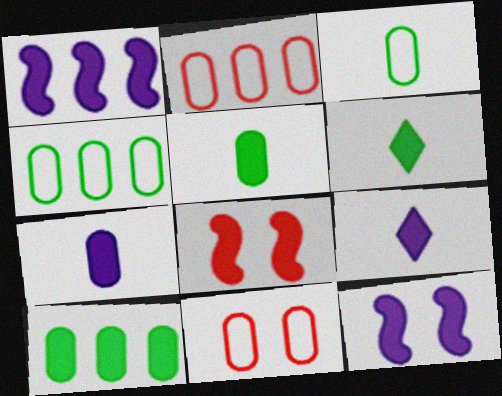[[8, 9, 10]]